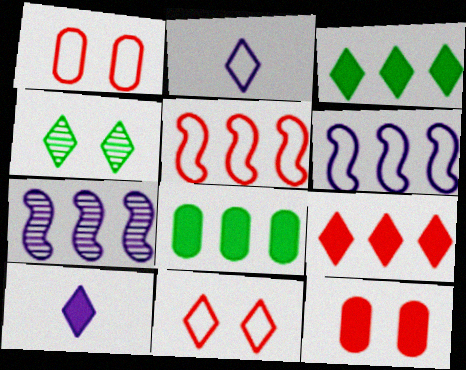[[2, 4, 9]]